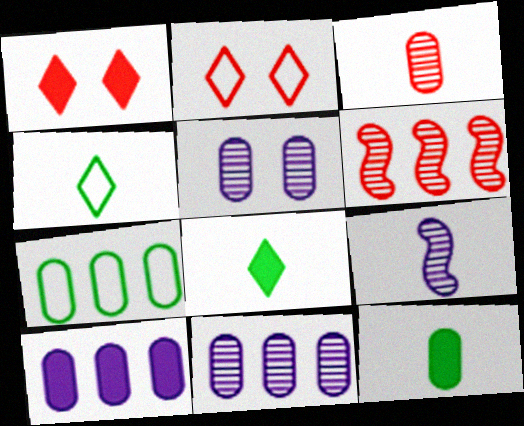[[1, 7, 9]]